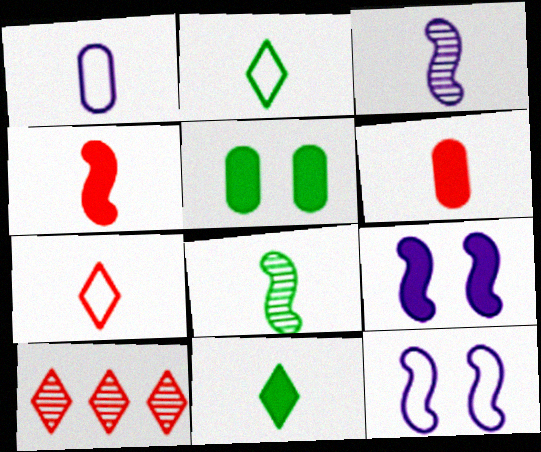[[2, 3, 6]]